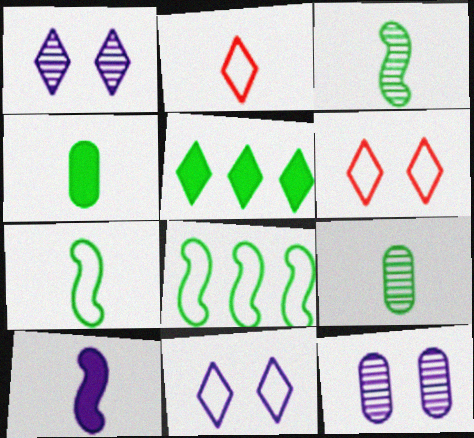[[1, 2, 5], 
[2, 9, 10]]